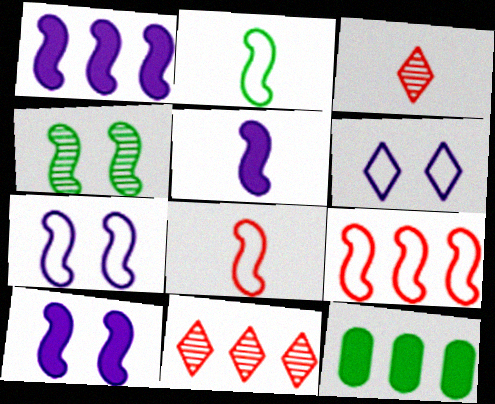[[1, 4, 8], 
[1, 5, 10], 
[2, 7, 9], 
[3, 7, 12], 
[4, 5, 9]]